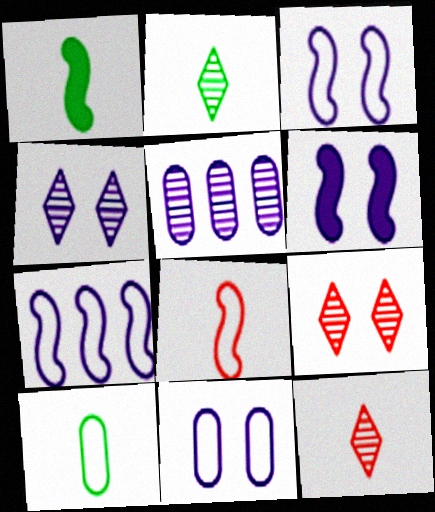[[1, 2, 10], 
[4, 6, 11]]